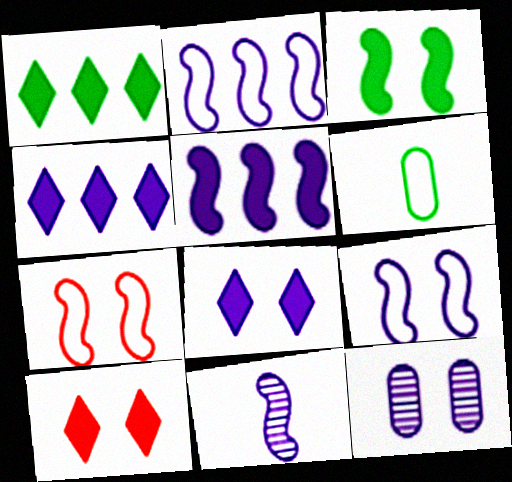[[5, 9, 11], 
[8, 9, 12]]